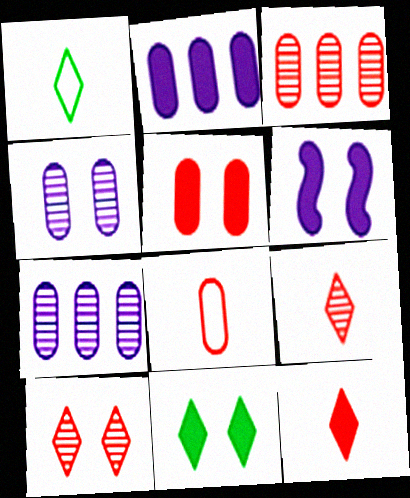[[1, 3, 6], 
[3, 5, 8], 
[5, 6, 11]]